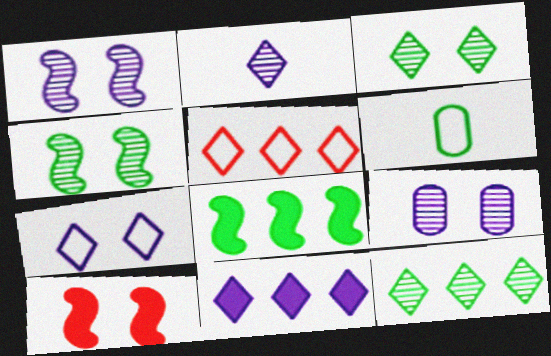[[2, 7, 11], 
[3, 6, 8], 
[5, 11, 12]]